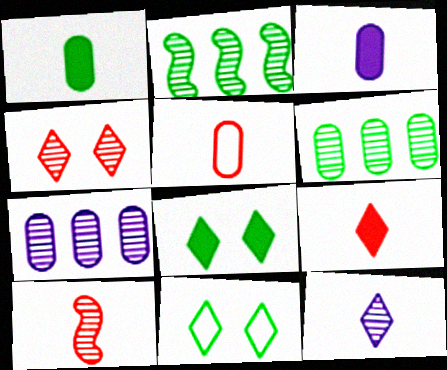[[1, 2, 11], 
[5, 9, 10]]